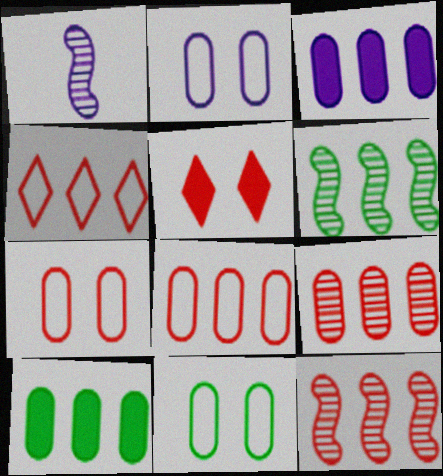[[2, 7, 11], 
[3, 4, 6]]